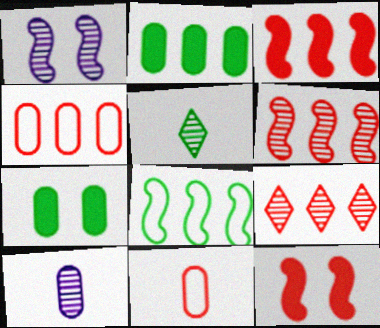[[3, 4, 9], 
[4, 7, 10], 
[5, 7, 8], 
[9, 11, 12]]